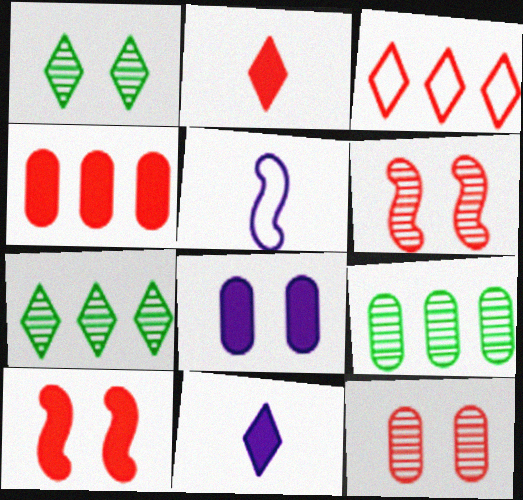[[1, 3, 11], 
[1, 4, 5], 
[2, 4, 10]]